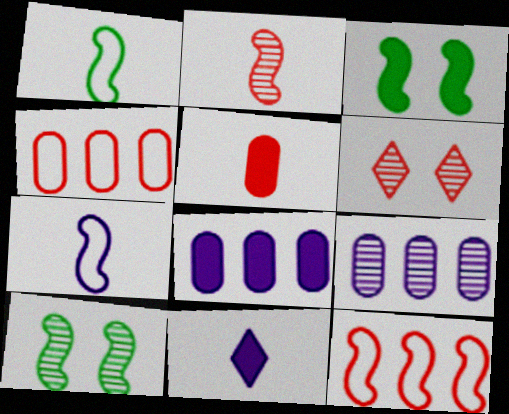[[1, 6, 8], 
[4, 10, 11], 
[5, 6, 12]]